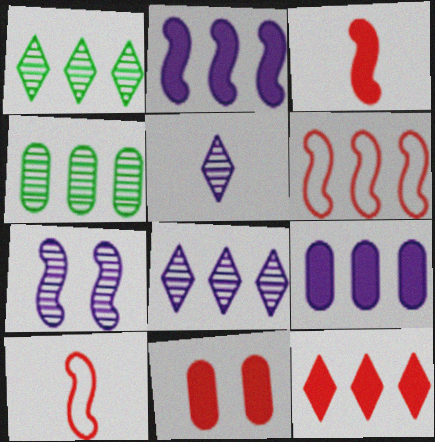[[1, 6, 9], 
[3, 11, 12]]